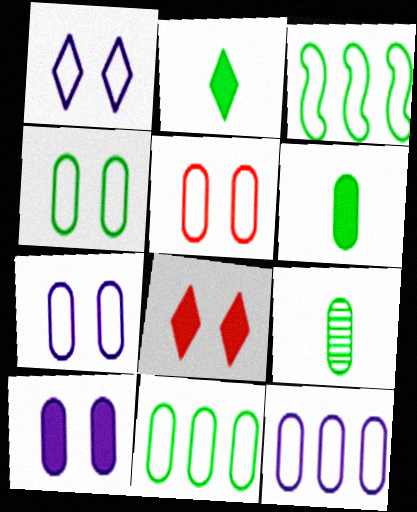[[4, 5, 7]]